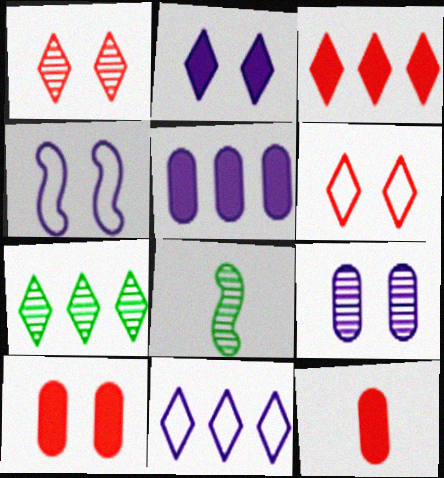[[2, 4, 9], 
[3, 7, 11], 
[4, 7, 12], 
[5, 6, 8], 
[8, 10, 11]]